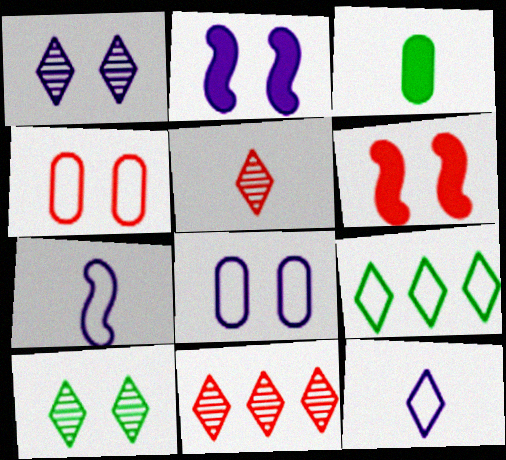[[1, 2, 8], 
[2, 4, 10], 
[3, 5, 7], 
[4, 7, 9], 
[6, 8, 10]]